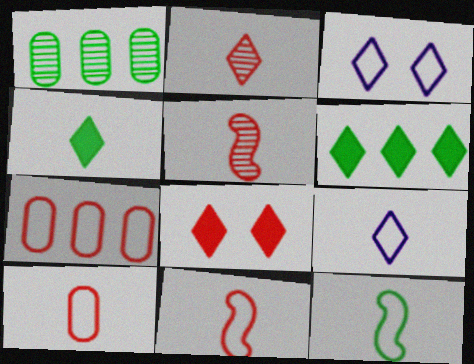[[2, 3, 6], 
[2, 4, 9], 
[3, 7, 12], 
[5, 7, 8], 
[9, 10, 12]]